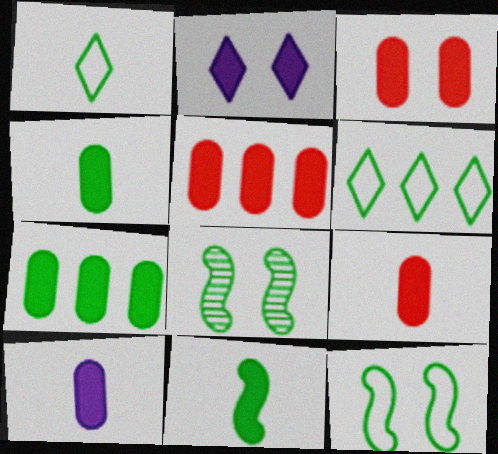[[1, 7, 8], 
[2, 5, 11], 
[3, 5, 9], 
[3, 7, 10], 
[4, 6, 8], 
[4, 9, 10]]